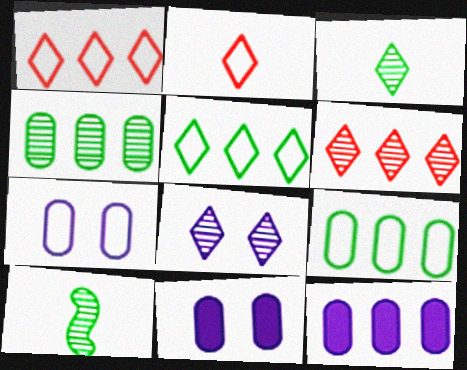[[1, 10, 11], 
[3, 6, 8]]